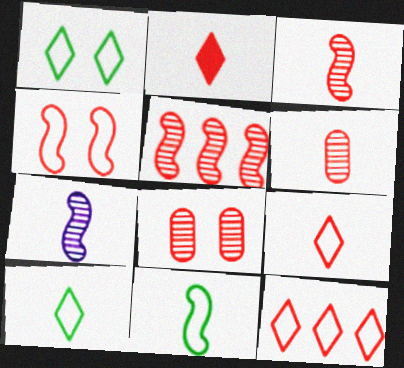[]